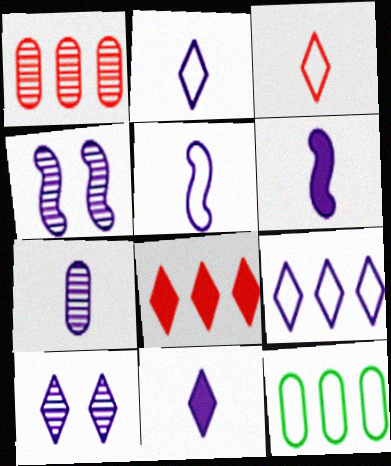[[2, 6, 7], 
[5, 7, 11], 
[9, 10, 11]]